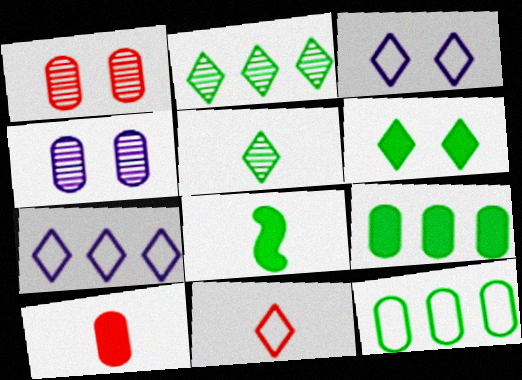[[1, 7, 8], 
[4, 10, 12], 
[6, 8, 9]]